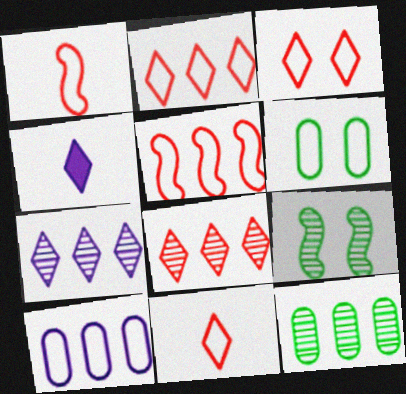[[2, 3, 11]]